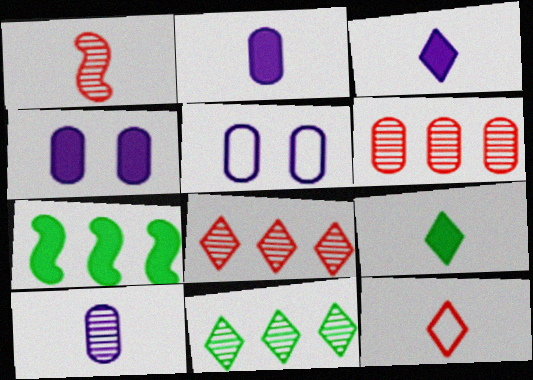[]